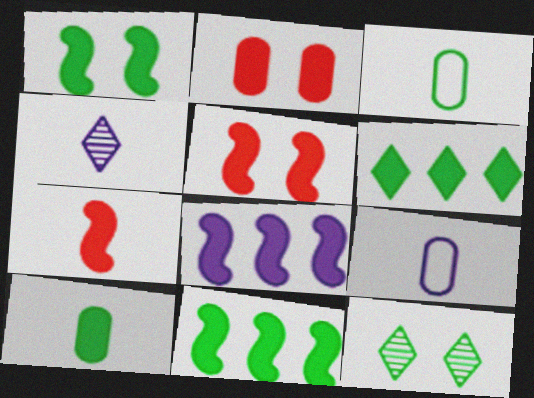[[1, 6, 10], 
[1, 7, 8], 
[3, 4, 7], 
[3, 11, 12]]